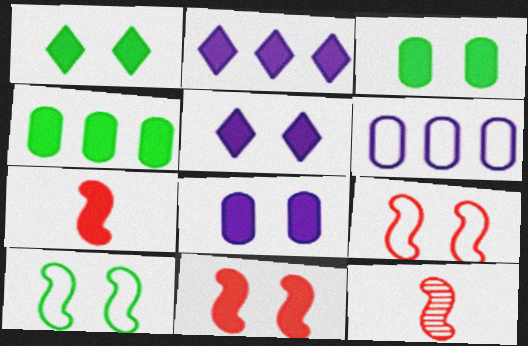[[1, 6, 12], 
[1, 8, 11], 
[2, 3, 7], 
[3, 5, 11], 
[4, 5, 7]]